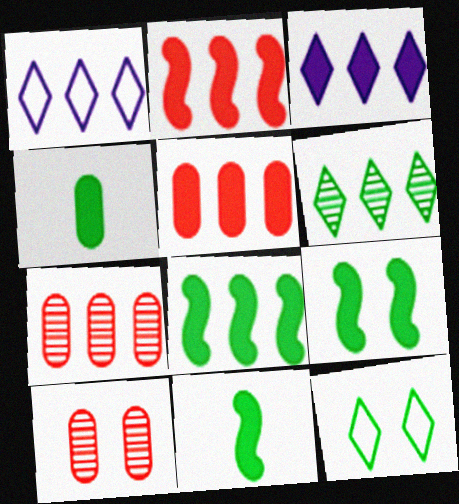[[1, 7, 8], 
[1, 10, 11], 
[3, 5, 8], 
[8, 9, 11]]